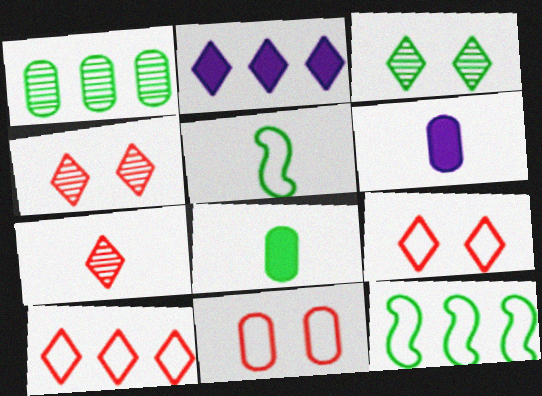[[1, 6, 11], 
[3, 8, 12], 
[4, 6, 12], 
[5, 6, 7]]